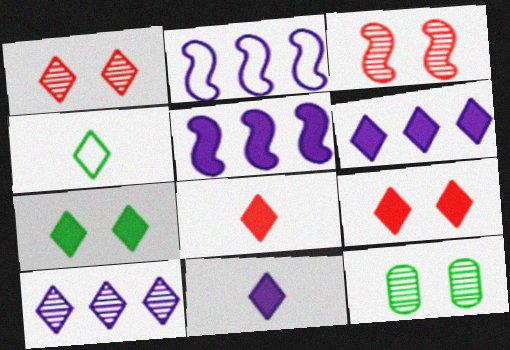[[1, 4, 6], 
[2, 8, 12], 
[4, 9, 10], 
[6, 7, 8]]